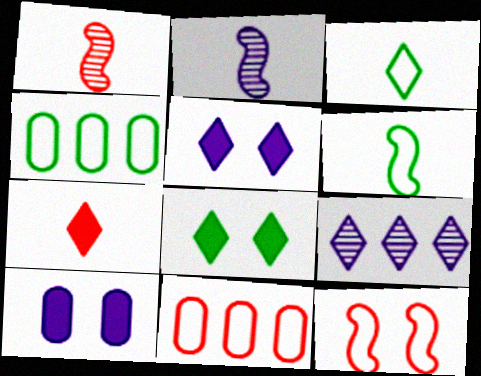[[1, 4, 5], 
[2, 8, 11]]